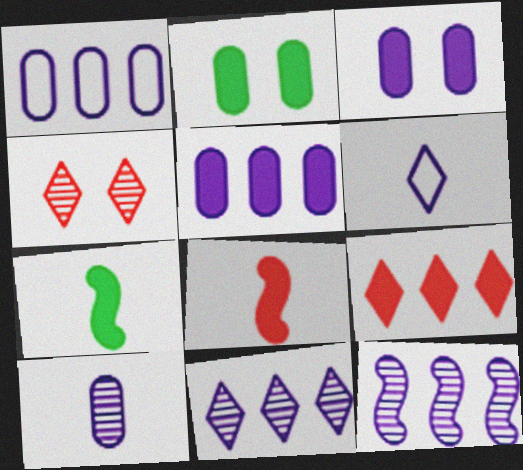[[1, 3, 10], 
[1, 4, 7], 
[3, 6, 12], 
[3, 7, 9]]